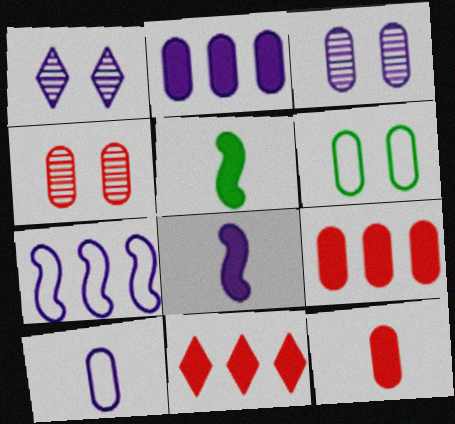[[2, 3, 10]]